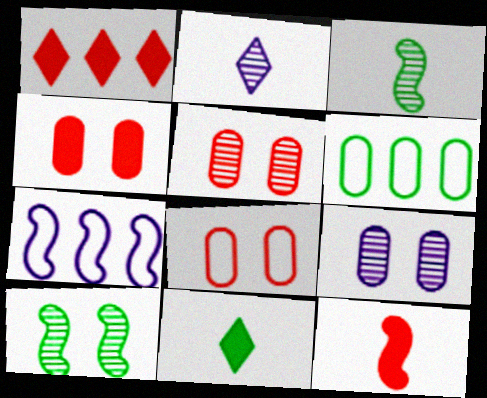[[1, 4, 12], 
[4, 5, 8], 
[5, 7, 11], 
[6, 10, 11], 
[7, 10, 12]]